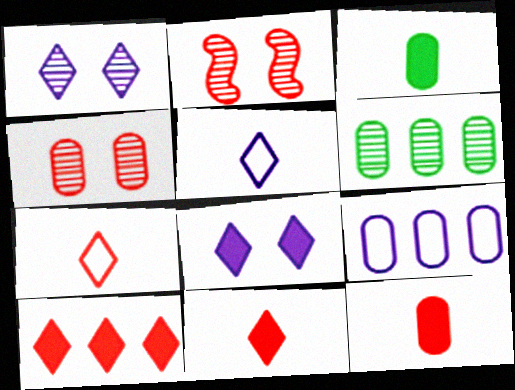[[3, 4, 9]]